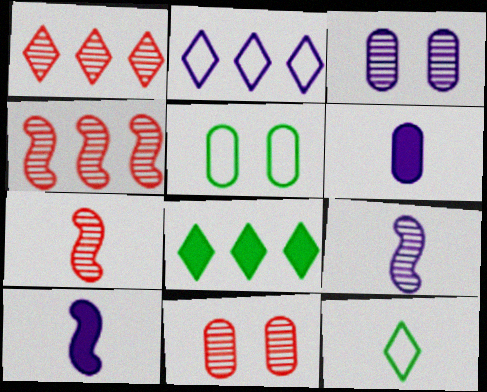[[1, 2, 8], 
[1, 5, 10], 
[1, 7, 11], 
[2, 3, 10], 
[6, 7, 12]]